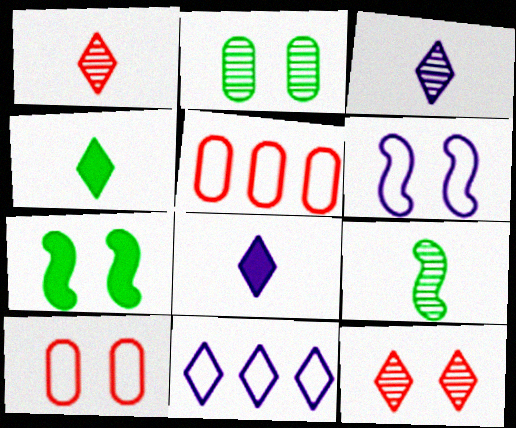[[3, 5, 7], 
[4, 11, 12]]